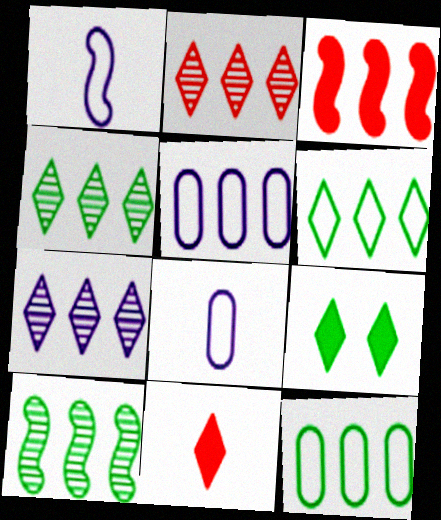[[2, 4, 7], 
[3, 4, 5], 
[3, 7, 12]]